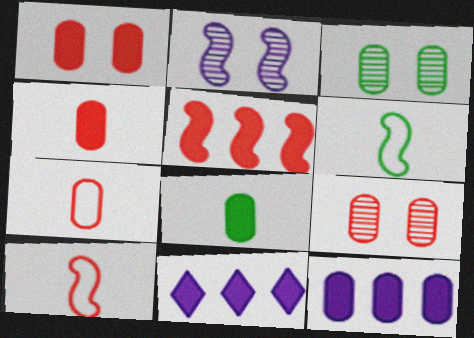[[1, 8, 12], 
[2, 5, 6], 
[3, 7, 12], 
[3, 10, 11], 
[6, 9, 11]]